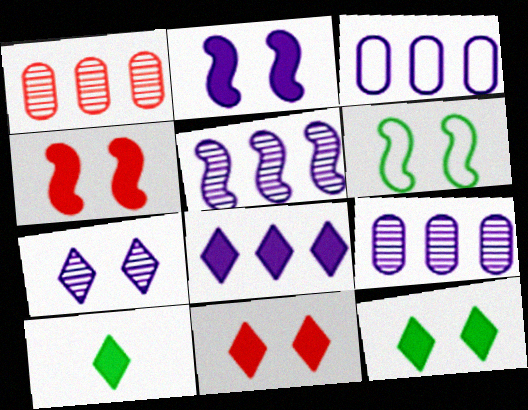[[3, 5, 8], 
[8, 10, 11]]